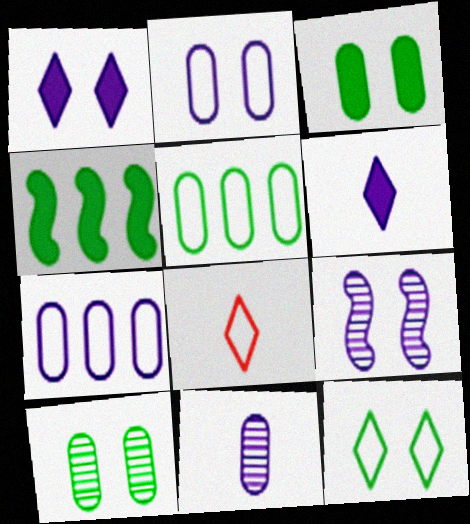[[1, 2, 9], 
[6, 7, 9]]